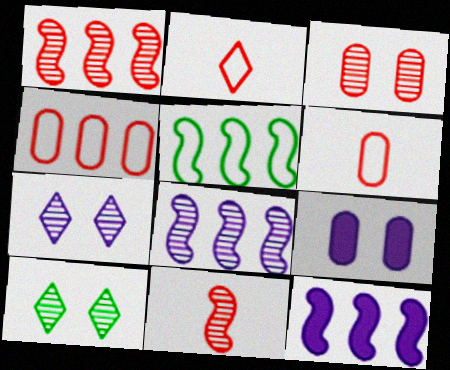[[1, 5, 12], 
[6, 10, 12]]